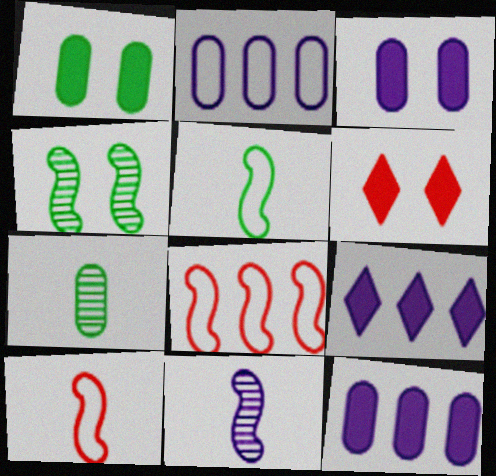[]